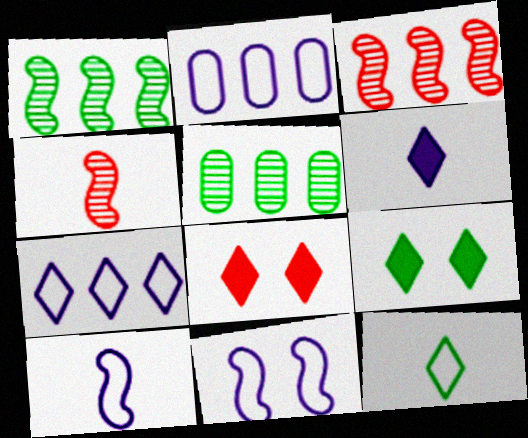[[2, 4, 9], 
[5, 8, 10]]